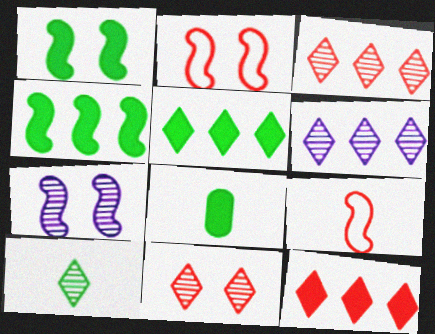[[1, 2, 7], 
[1, 5, 8], 
[2, 6, 8], 
[4, 7, 9], 
[6, 10, 11]]